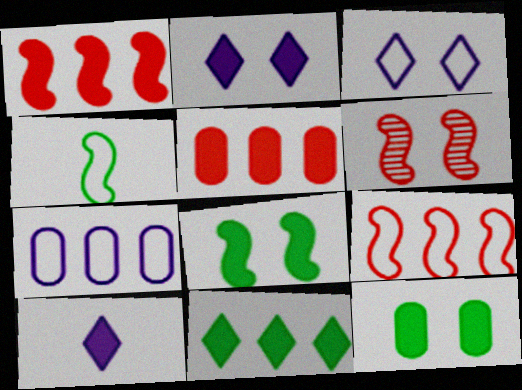[[1, 10, 12], 
[3, 6, 12], 
[5, 8, 10]]